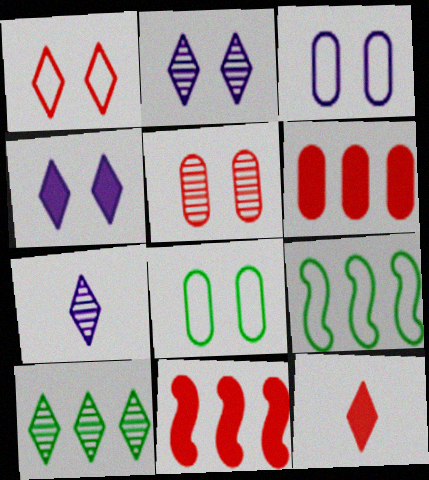[[7, 8, 11]]